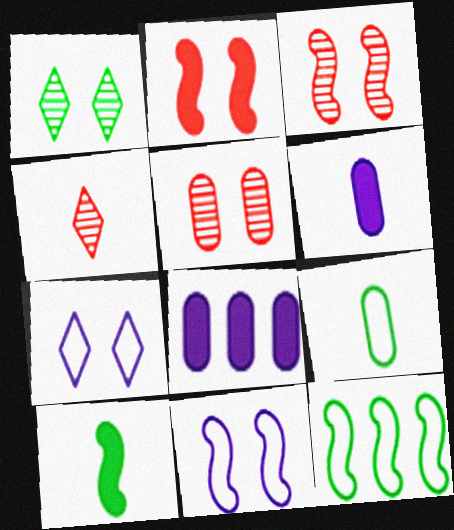[[5, 8, 9]]